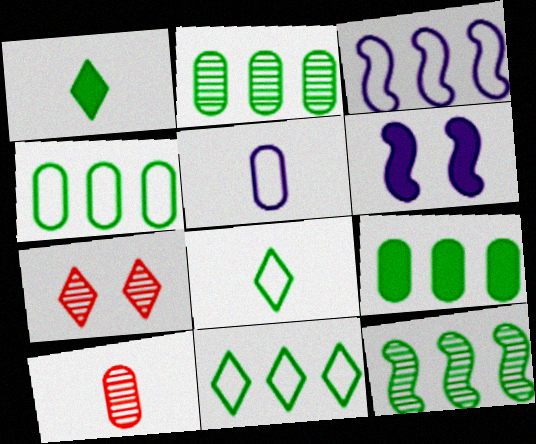[[2, 4, 9], 
[6, 10, 11], 
[9, 11, 12]]